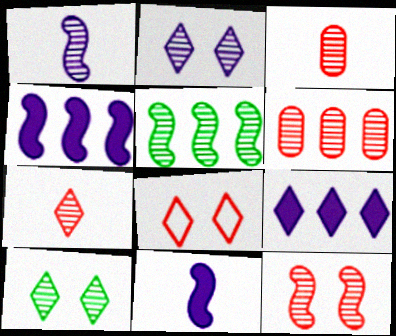[[1, 5, 12], 
[1, 6, 10], 
[2, 3, 5], 
[6, 7, 12]]